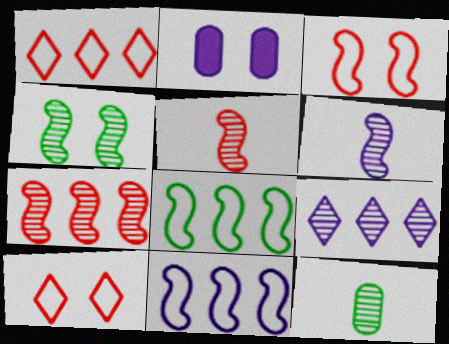[[2, 4, 10], 
[4, 6, 7]]